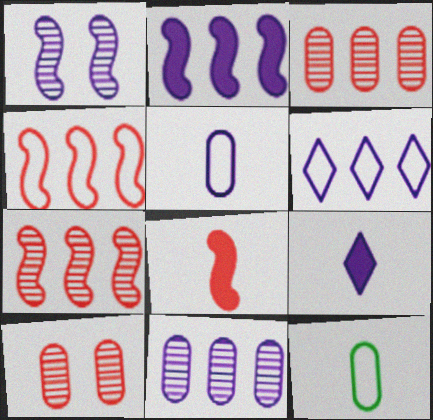[[2, 6, 11]]